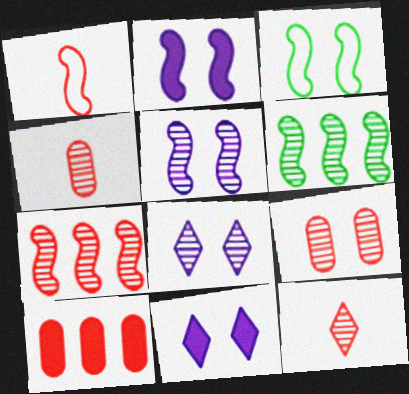[[1, 2, 6], 
[3, 9, 11], 
[4, 6, 8], 
[7, 9, 12]]